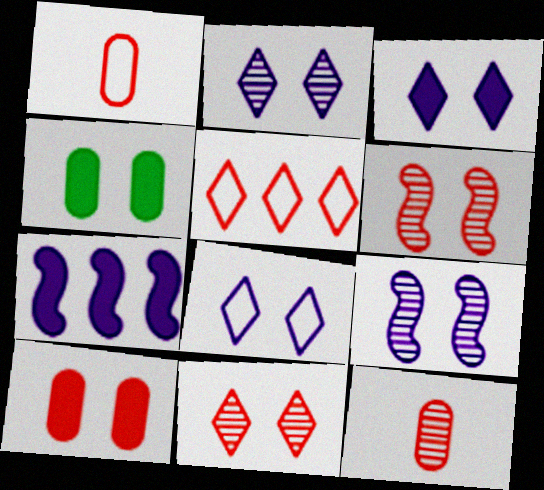[[2, 3, 8], 
[4, 6, 8]]